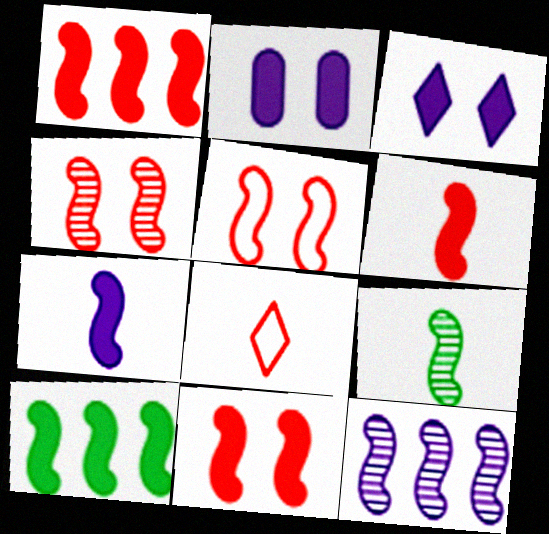[[1, 6, 11], 
[4, 5, 11], 
[4, 9, 12], 
[7, 10, 11]]